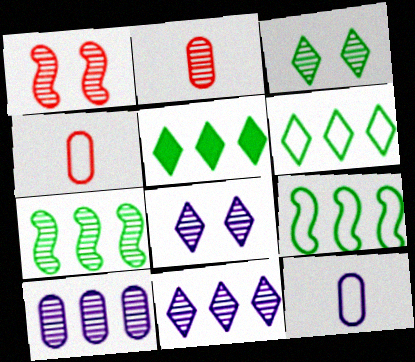[[1, 5, 12], 
[2, 7, 8]]